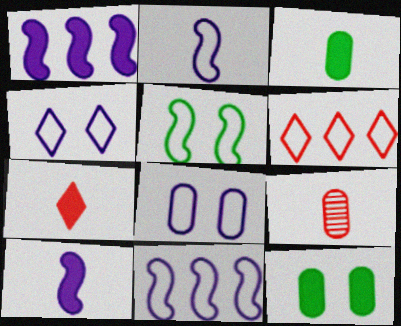[[1, 7, 12], 
[3, 7, 10]]